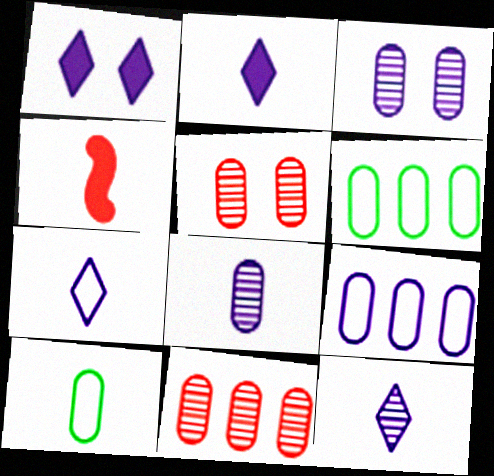[[2, 7, 12], 
[4, 10, 12]]